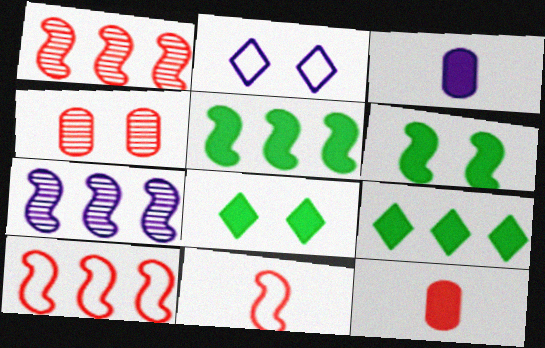[[2, 3, 7], 
[2, 4, 6], 
[5, 7, 10], 
[6, 7, 11]]